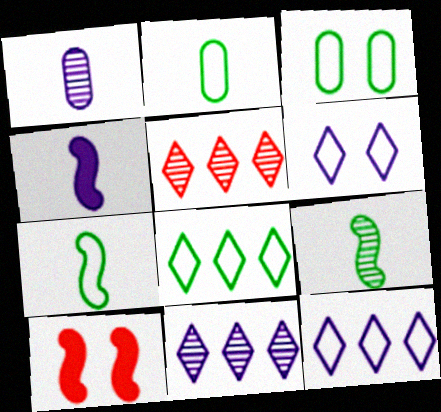[[1, 8, 10], 
[2, 10, 11], 
[3, 4, 5], 
[3, 7, 8]]